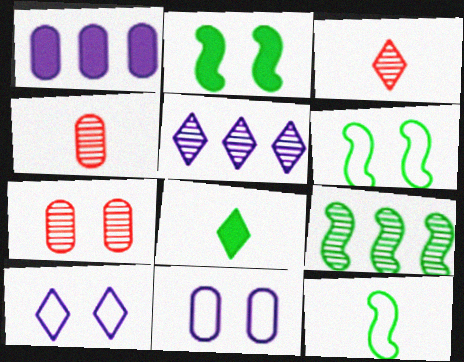[[1, 3, 6], 
[2, 7, 10], 
[2, 9, 12]]